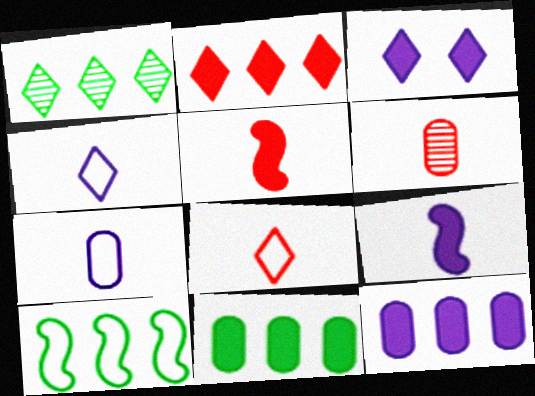[[1, 3, 8], 
[1, 10, 11], 
[3, 5, 11], 
[3, 6, 10], 
[3, 9, 12], 
[5, 6, 8]]